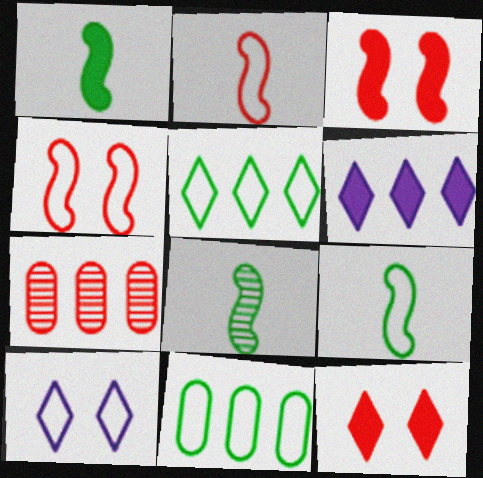[[1, 7, 10], 
[1, 8, 9], 
[2, 7, 12], 
[2, 10, 11]]